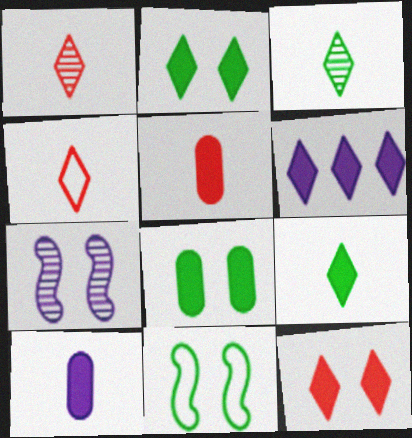[[6, 9, 12]]